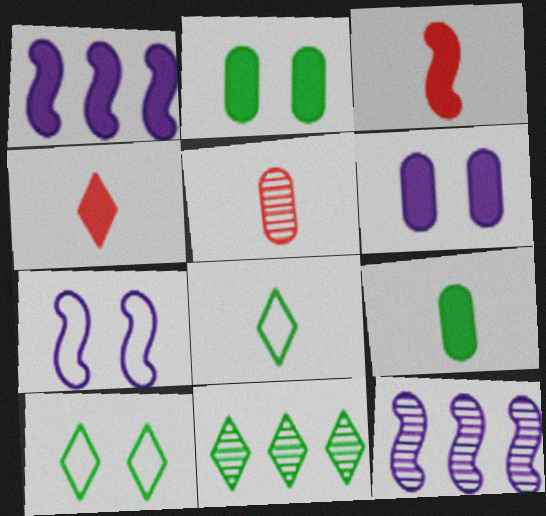[[1, 2, 4], 
[1, 5, 10]]